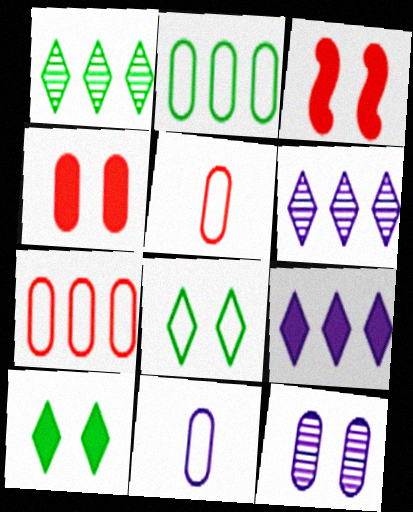[[1, 3, 11], 
[3, 8, 12]]